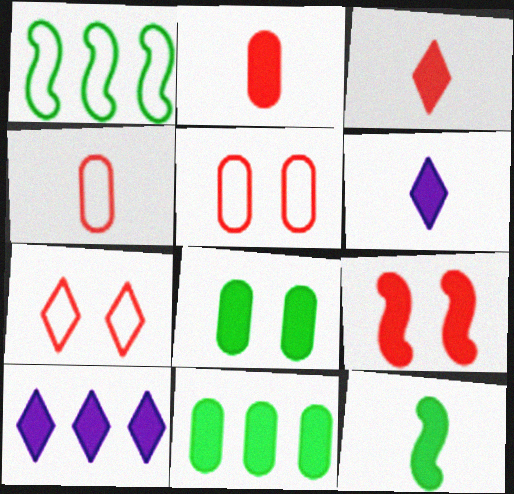[[2, 6, 12], 
[6, 9, 11]]